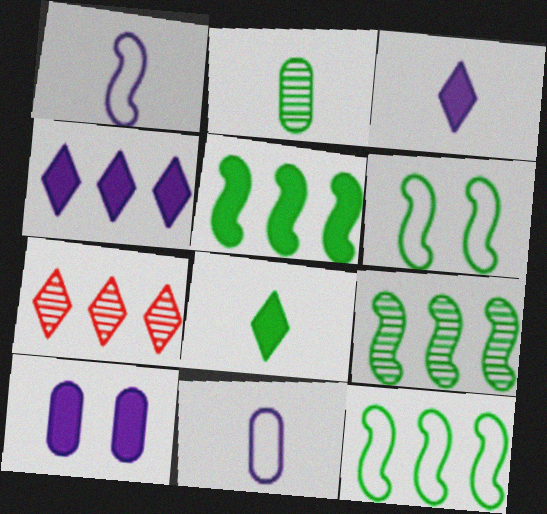[[5, 9, 12]]